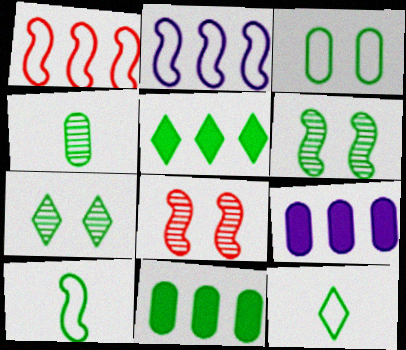[[3, 4, 11], 
[5, 7, 12], 
[6, 11, 12], 
[7, 10, 11], 
[8, 9, 12]]